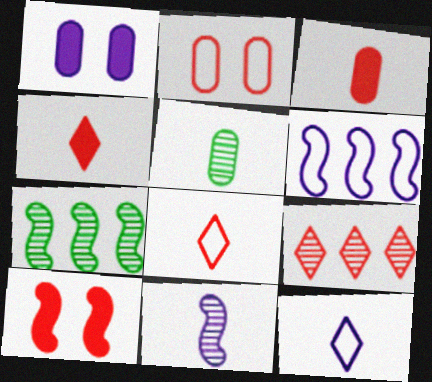[[1, 7, 8]]